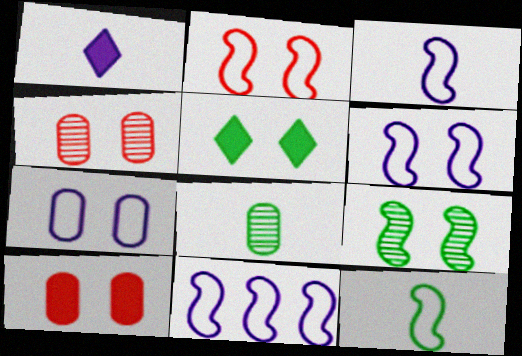[[2, 11, 12], 
[3, 6, 11], 
[4, 5, 6]]